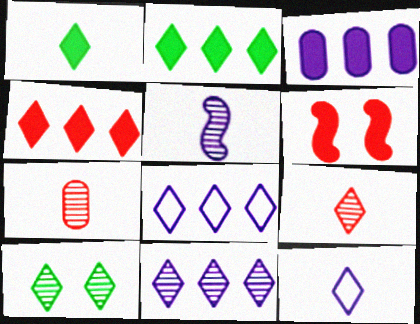[[1, 3, 6], 
[1, 9, 12], 
[4, 10, 12], 
[9, 10, 11]]